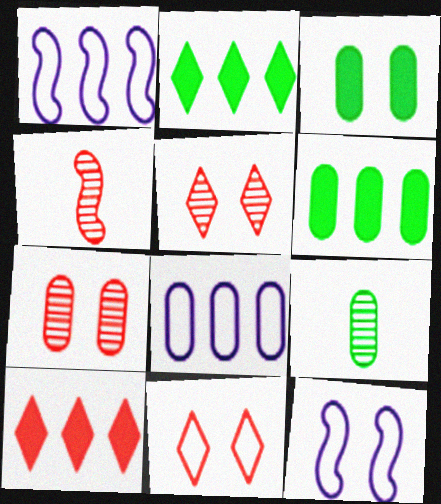[[3, 5, 12], 
[9, 10, 12]]